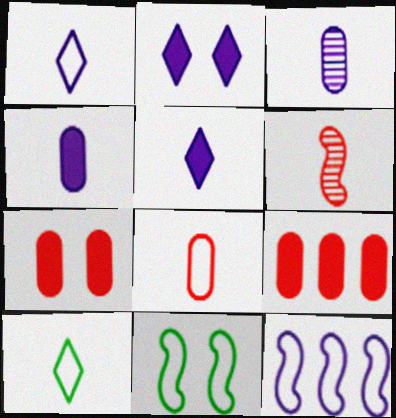[[2, 3, 12], 
[4, 6, 10]]